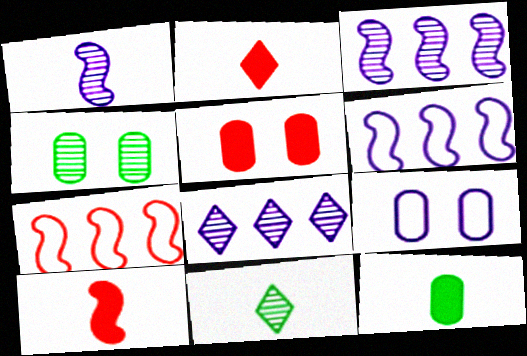[[2, 4, 6], 
[4, 5, 9], 
[5, 6, 11]]